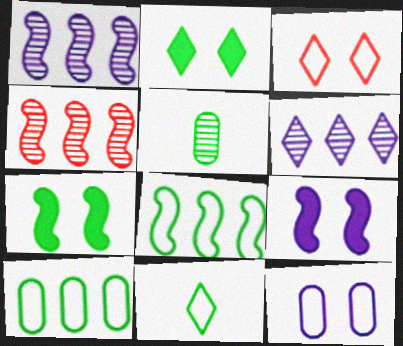[[2, 5, 8]]